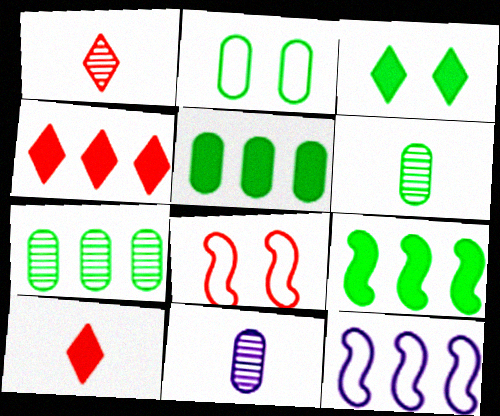[[2, 5, 6], 
[4, 7, 12]]